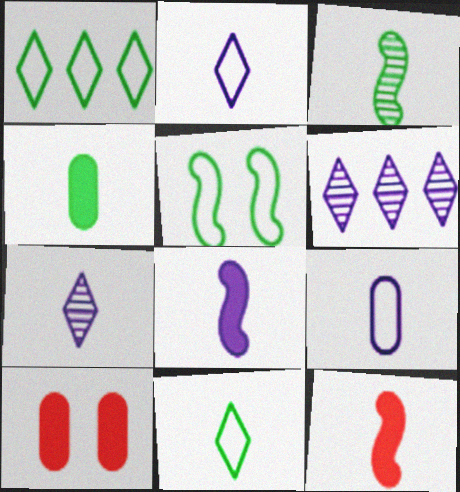[[3, 4, 11], 
[7, 8, 9]]